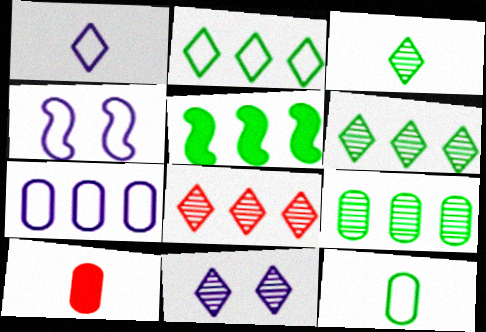[[1, 4, 7], 
[2, 5, 9], 
[3, 8, 11], 
[4, 6, 10], 
[5, 7, 8]]